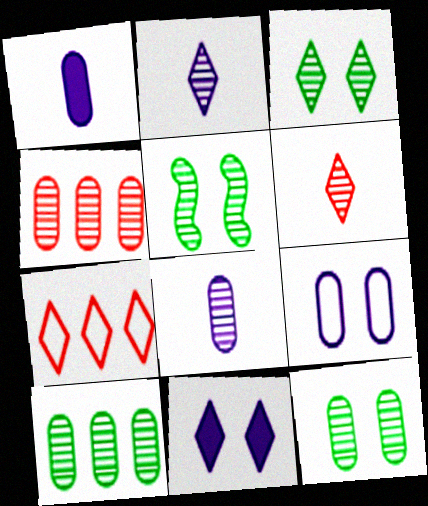[[1, 5, 7], 
[2, 4, 5], 
[3, 5, 12], 
[4, 8, 12]]